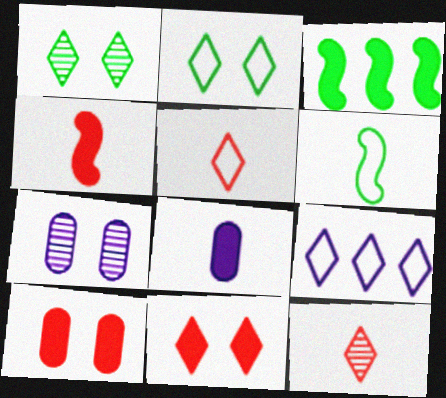[[2, 5, 9], 
[3, 5, 7], 
[3, 8, 11], 
[6, 8, 12]]